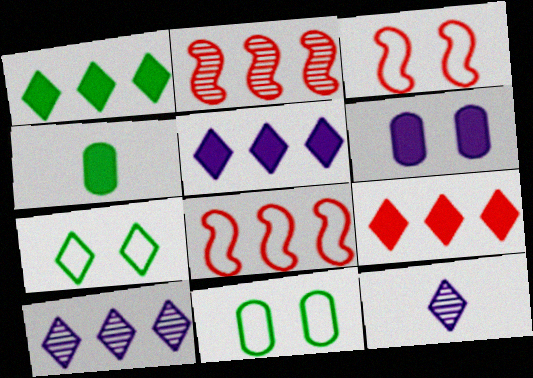[[1, 5, 9], 
[3, 4, 10], 
[7, 9, 12]]